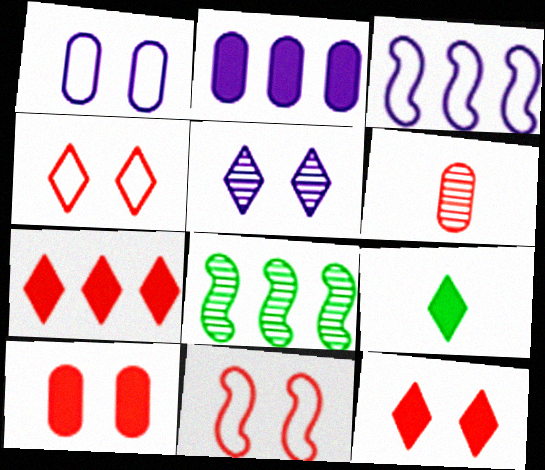[[5, 6, 8], 
[6, 7, 11]]